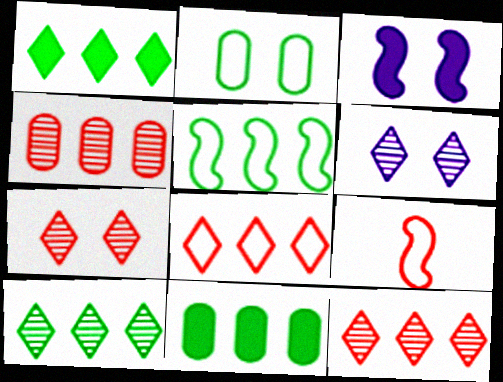[[2, 3, 7], 
[5, 10, 11], 
[6, 9, 11]]